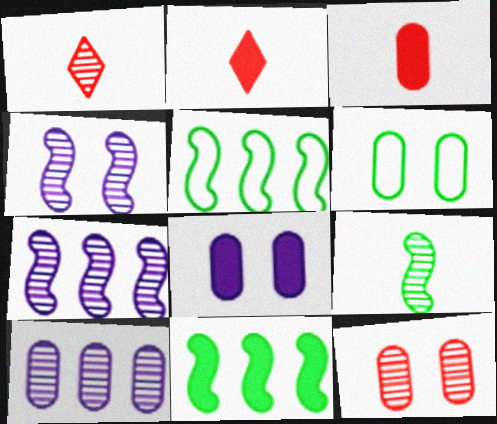[[1, 5, 8], 
[2, 6, 7], 
[2, 8, 11], 
[3, 6, 10], 
[6, 8, 12]]